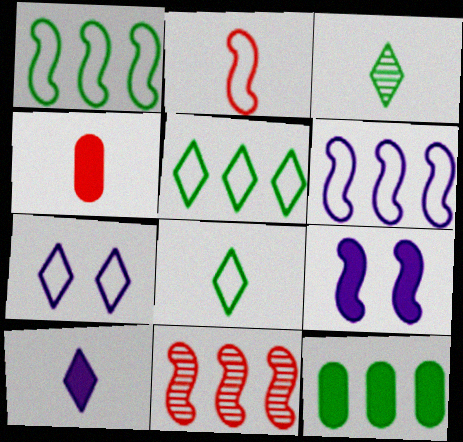[]